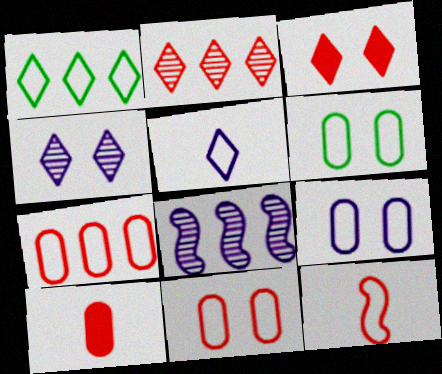[[1, 9, 12], 
[6, 9, 11]]